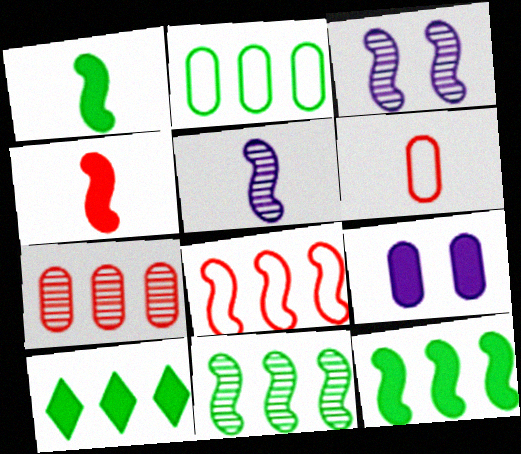[[1, 3, 8], 
[2, 10, 11], 
[3, 6, 10], 
[4, 9, 10]]